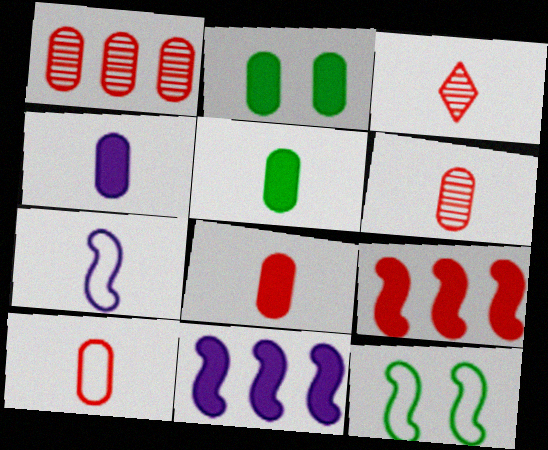[[3, 5, 7], 
[4, 5, 8], 
[6, 8, 10]]